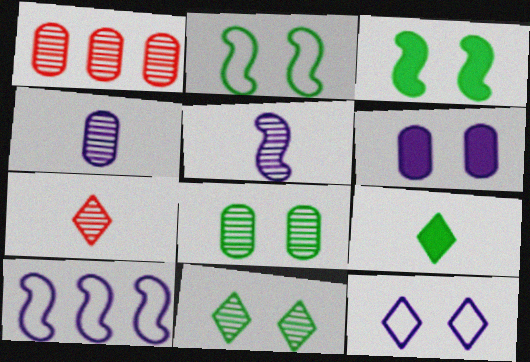[[1, 4, 8], 
[1, 5, 11]]